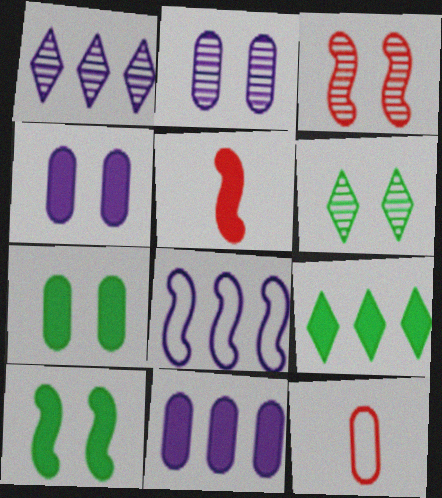[[1, 8, 11], 
[1, 10, 12], 
[2, 3, 6], 
[4, 5, 9]]